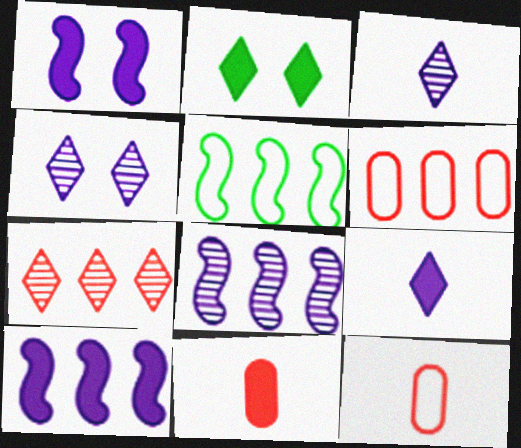[[2, 8, 12], 
[2, 10, 11], 
[4, 5, 11]]